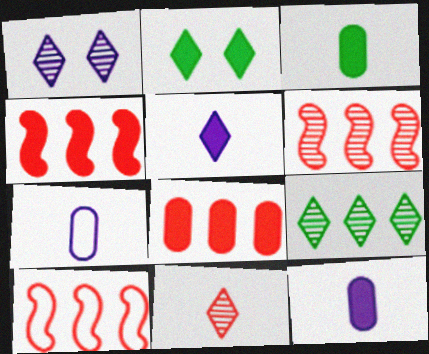[[1, 3, 10], 
[1, 9, 11], 
[2, 4, 12], 
[2, 6, 7], 
[4, 6, 10]]